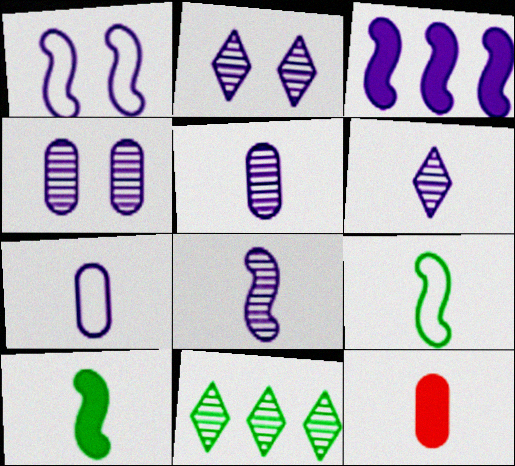[[1, 3, 8], 
[1, 11, 12], 
[2, 3, 7], 
[5, 6, 8], 
[6, 9, 12]]